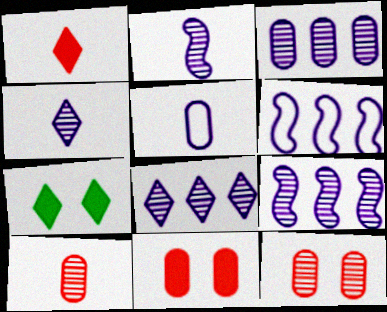[[3, 8, 9], 
[6, 7, 10]]